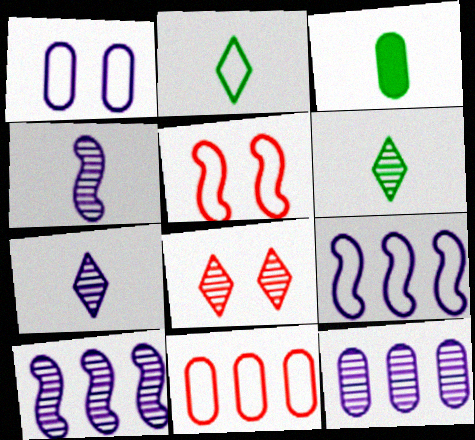[[3, 8, 9]]